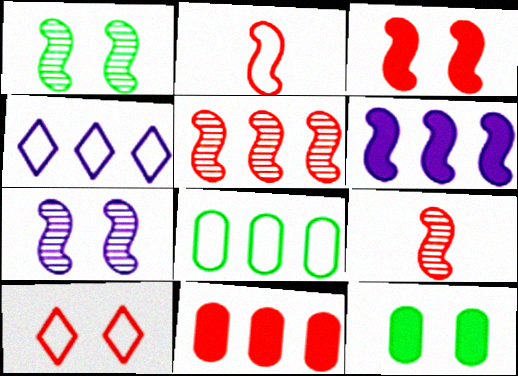[[1, 2, 6], 
[2, 3, 5], 
[4, 9, 12], 
[7, 10, 12], 
[9, 10, 11]]